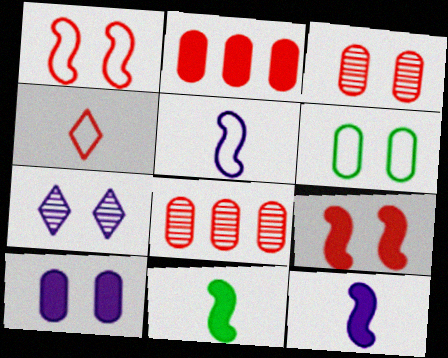[[3, 6, 10], 
[4, 8, 9], 
[6, 7, 9]]